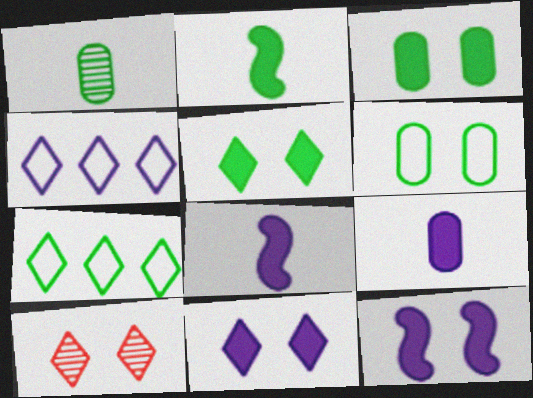[[6, 10, 12]]